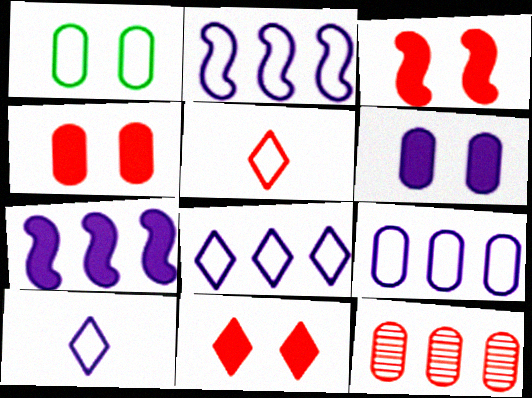[[1, 2, 5], 
[2, 8, 9], 
[3, 4, 11], 
[3, 5, 12]]